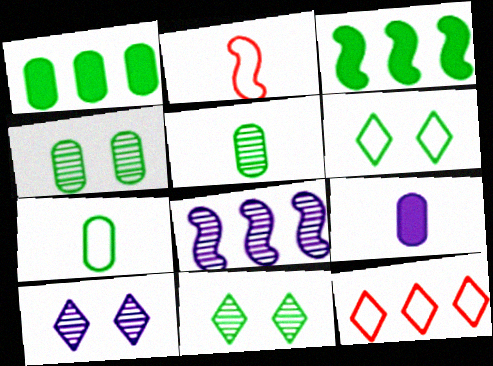[[1, 2, 10], 
[1, 4, 7], 
[1, 8, 12], 
[3, 5, 6], 
[3, 7, 11]]